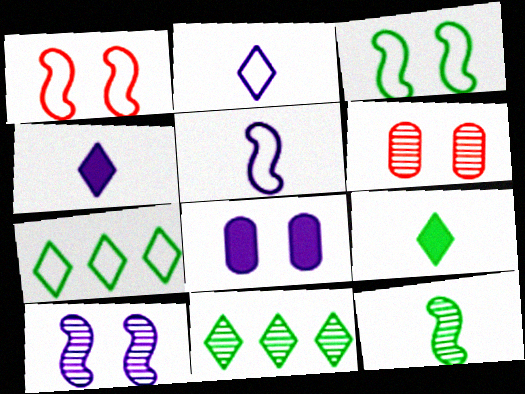[]